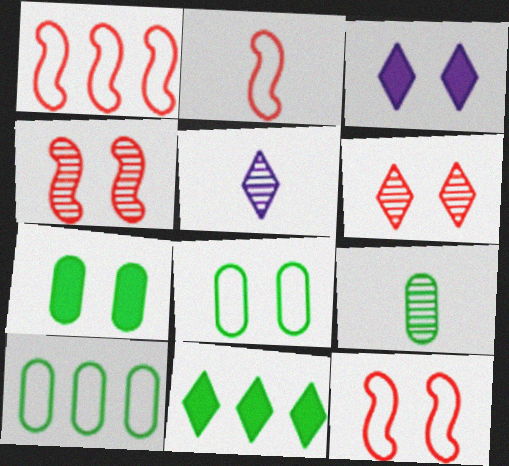[[1, 2, 12], 
[1, 3, 9], 
[1, 5, 7], 
[3, 4, 8], 
[7, 9, 10]]